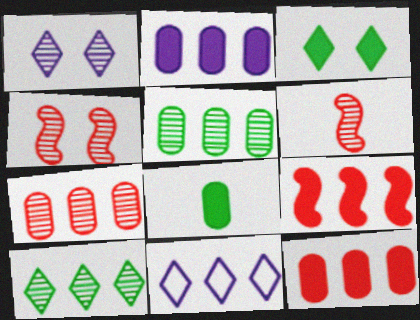[[1, 5, 6], 
[4, 8, 11], 
[5, 9, 11]]